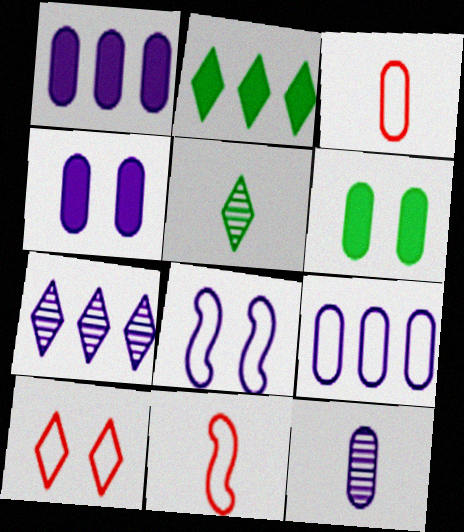[[4, 9, 12], 
[6, 7, 11]]